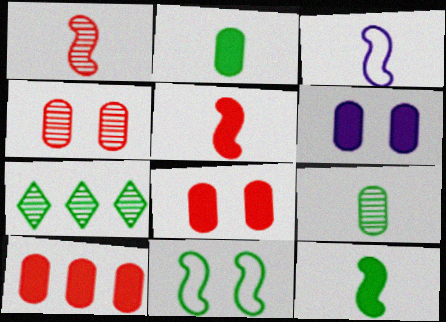[[1, 3, 12], 
[2, 6, 10], 
[2, 7, 11], 
[3, 7, 8]]